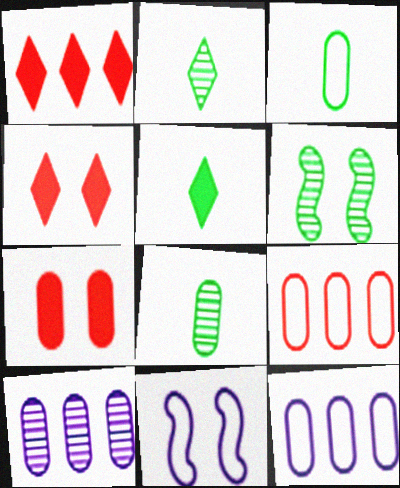[[1, 8, 11], 
[3, 7, 10], 
[7, 8, 12]]